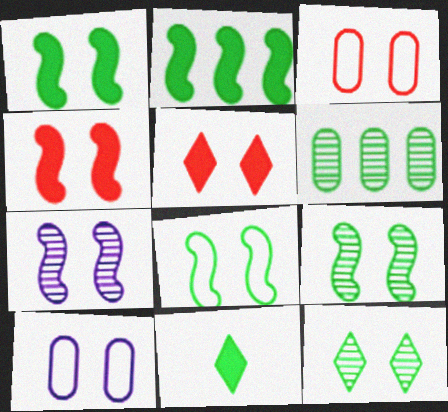[[1, 8, 9], 
[4, 7, 8], 
[4, 10, 12], 
[5, 9, 10], 
[6, 8, 11]]